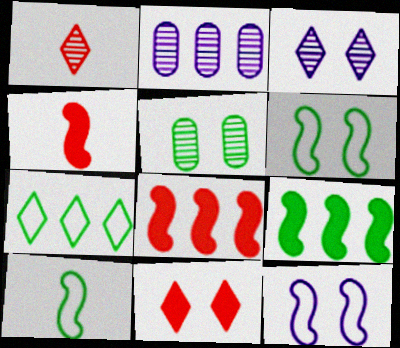[[2, 7, 8], 
[2, 10, 11], 
[5, 11, 12]]